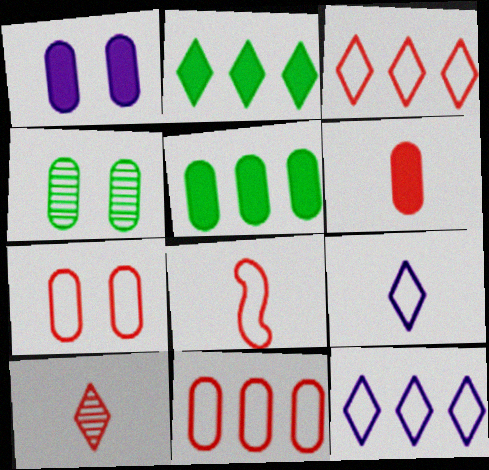[[1, 4, 7], 
[1, 5, 6], 
[3, 7, 8], 
[6, 8, 10]]